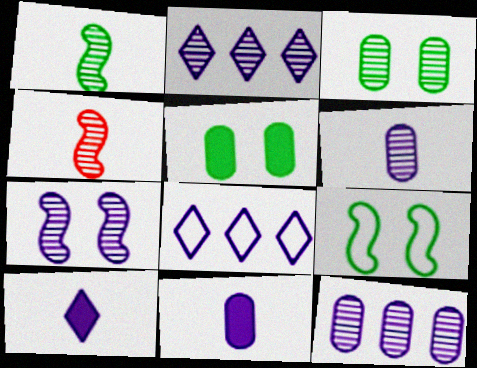[[2, 3, 4], 
[2, 6, 7], 
[4, 5, 8], 
[7, 8, 11]]